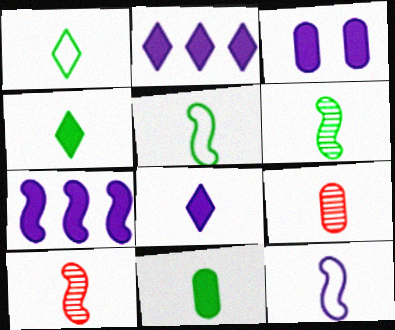[[1, 6, 11], 
[3, 7, 8], 
[4, 9, 12], 
[5, 8, 9]]